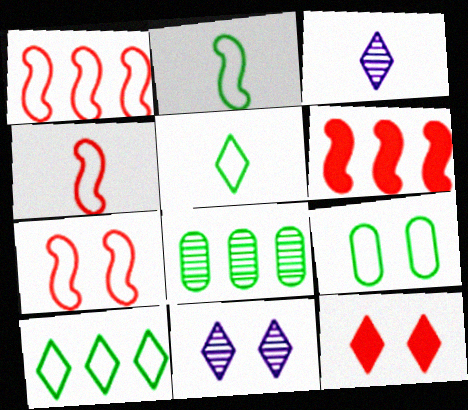[[1, 4, 7], 
[2, 9, 10], 
[3, 6, 9], 
[3, 10, 12]]